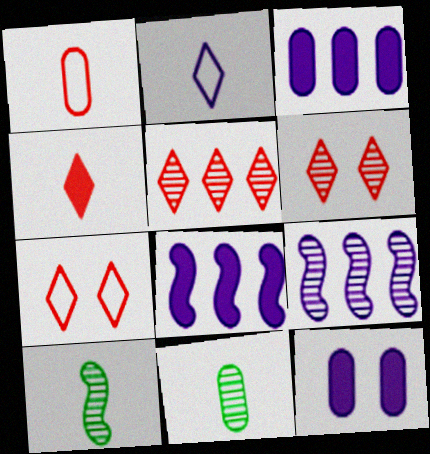[[2, 9, 12], 
[3, 7, 10], 
[4, 5, 7], 
[6, 9, 11], 
[7, 8, 11]]